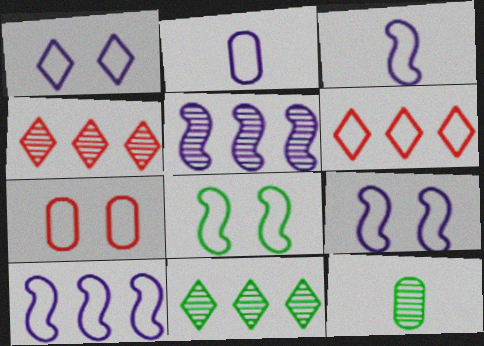[[1, 2, 10], 
[1, 7, 8], 
[2, 6, 8], 
[3, 9, 10]]